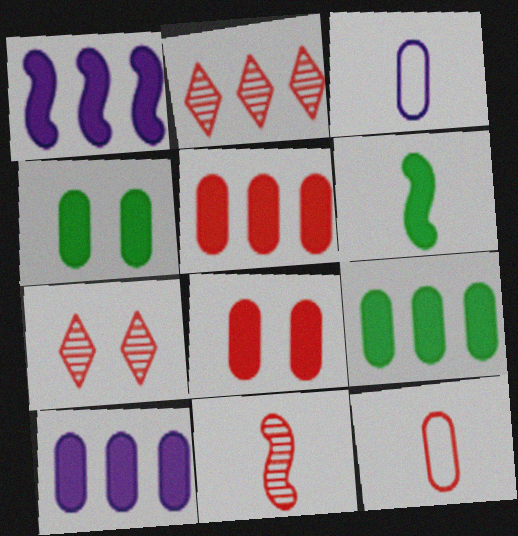[[5, 9, 10]]